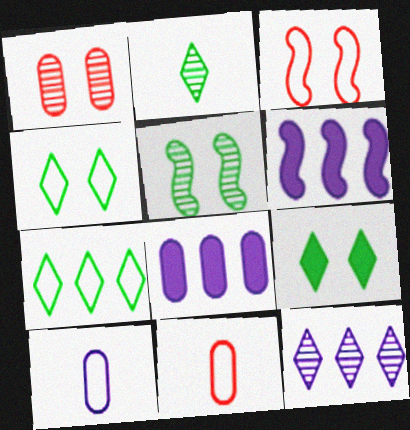[[2, 3, 8], 
[2, 7, 9], 
[3, 7, 10]]